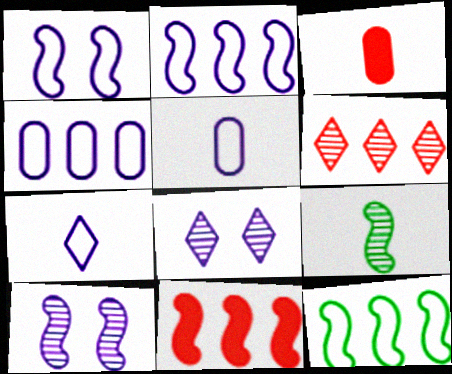[[1, 4, 7], 
[1, 9, 11], 
[3, 7, 9], 
[3, 8, 12]]